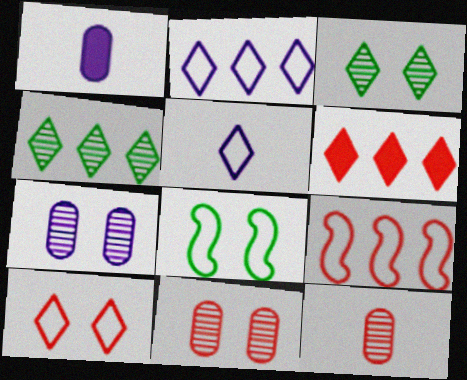[[1, 3, 9], 
[2, 4, 6], 
[3, 5, 6]]